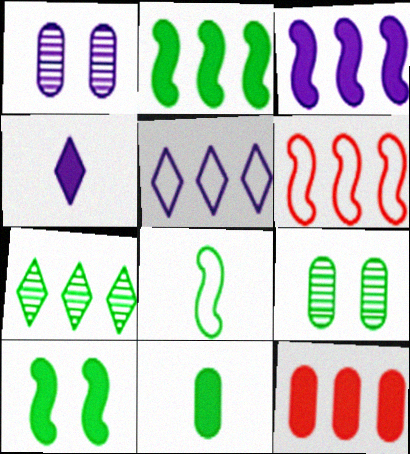[[4, 6, 9], 
[4, 10, 12]]